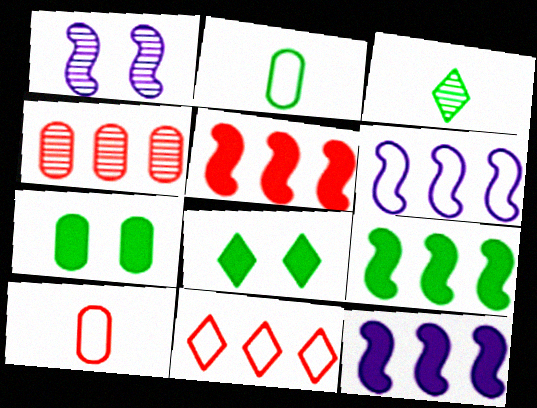[[1, 3, 4], 
[4, 5, 11], 
[5, 9, 12]]